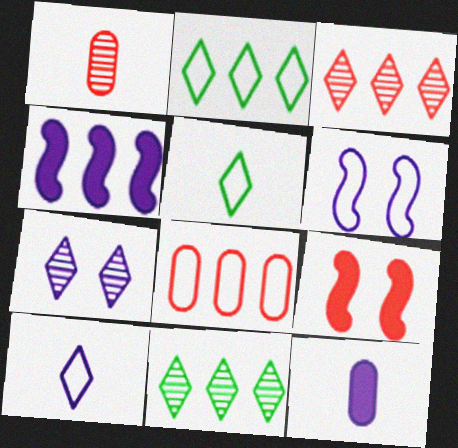[[4, 8, 11], 
[5, 6, 8]]